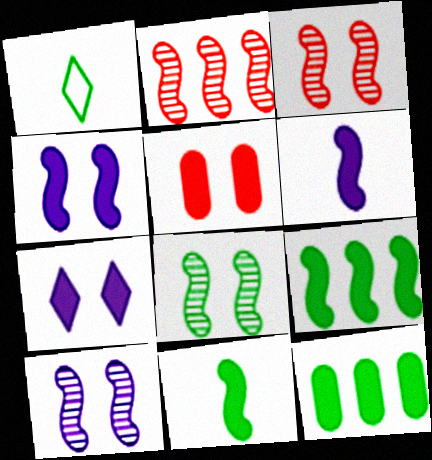[[1, 8, 12], 
[3, 8, 10]]